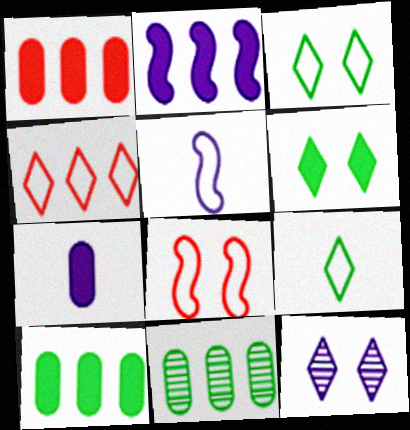[[2, 4, 11]]